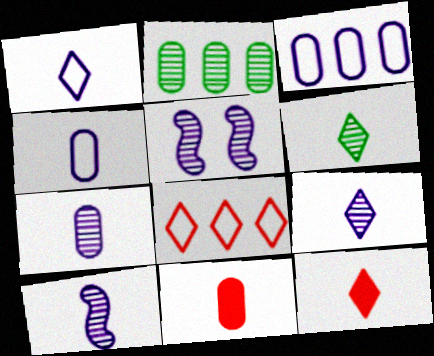[[1, 6, 12], 
[7, 9, 10]]